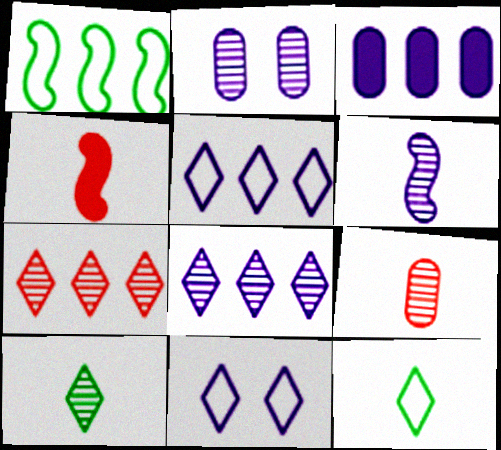[[1, 3, 7], 
[2, 6, 8], 
[3, 6, 11], 
[6, 9, 10]]